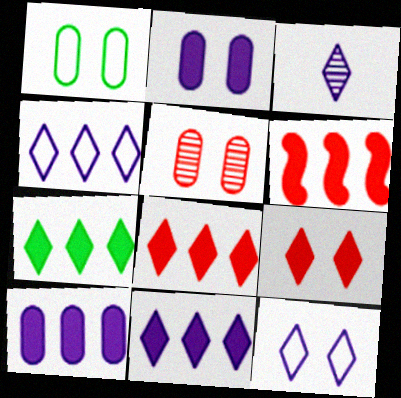[[1, 2, 5], 
[1, 3, 6], 
[3, 11, 12], 
[6, 7, 10], 
[7, 8, 11]]